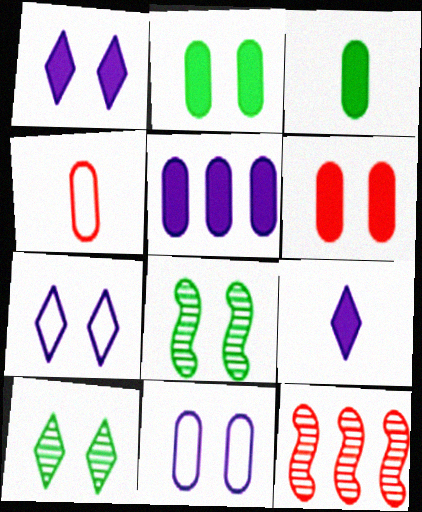[[3, 5, 6], 
[3, 7, 12], 
[6, 7, 8]]